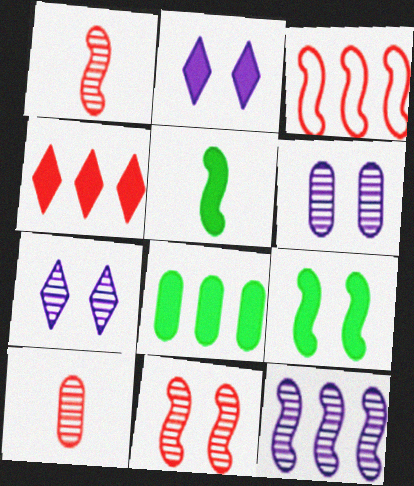[]